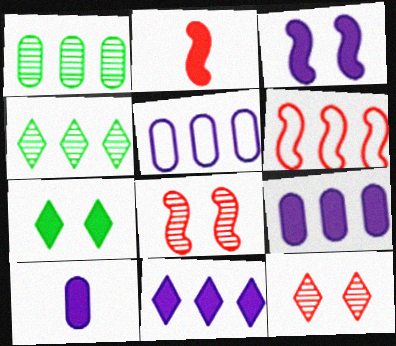[[1, 6, 11], 
[2, 6, 8], 
[2, 7, 9], 
[3, 10, 11], 
[4, 6, 9]]